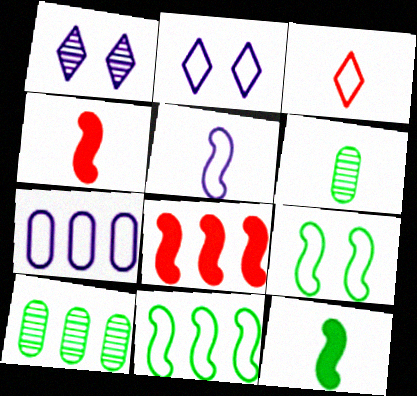[[2, 4, 10], 
[2, 5, 7], 
[2, 6, 8], 
[3, 7, 9]]